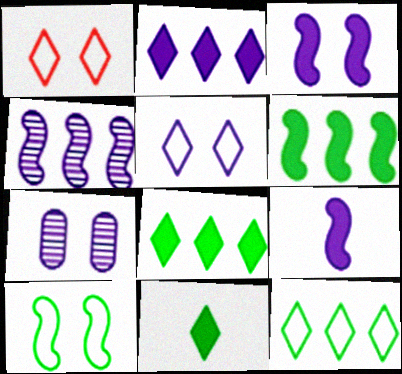[[3, 5, 7]]